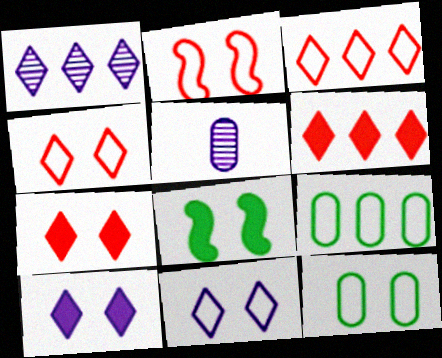[[2, 11, 12], 
[3, 5, 8]]